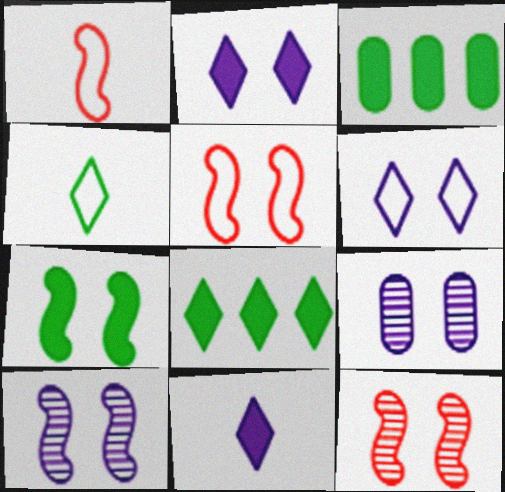[[1, 8, 9], 
[5, 7, 10]]